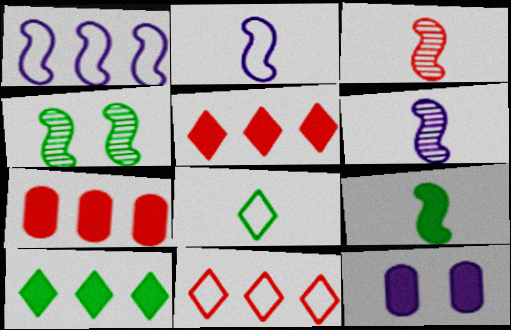[[2, 3, 9], 
[5, 9, 12]]